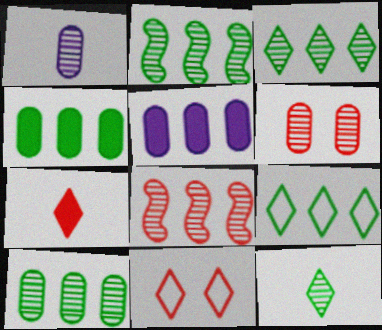[[1, 6, 10], 
[2, 3, 10], 
[2, 4, 9], 
[5, 8, 9]]